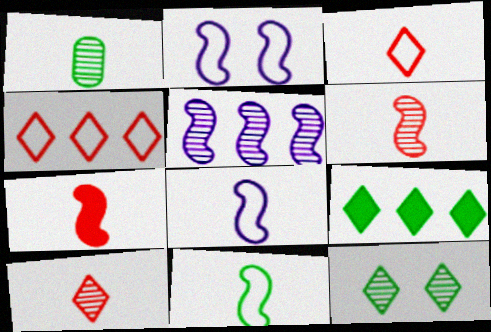[]